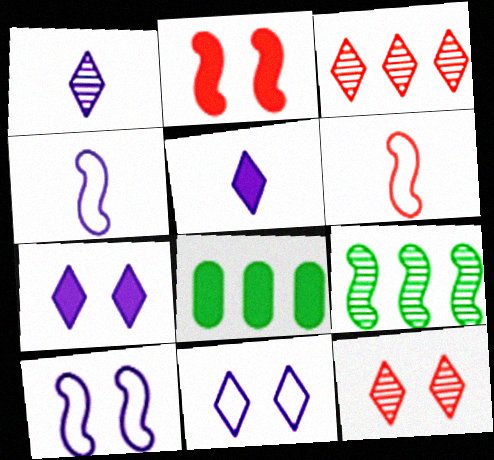[[2, 4, 9], 
[2, 5, 8], 
[4, 8, 12]]